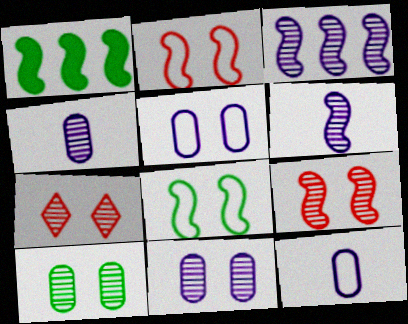[[1, 2, 6], 
[1, 7, 12]]